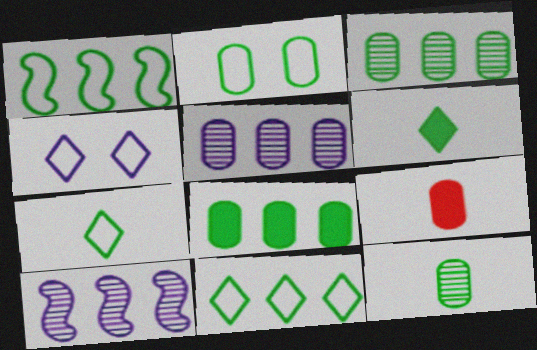[[1, 2, 7], 
[2, 5, 9], 
[2, 8, 12]]